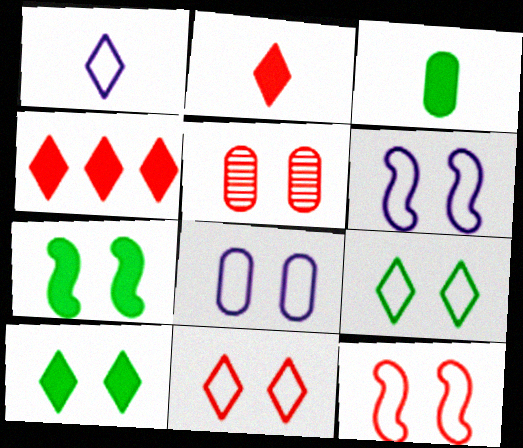[[5, 6, 10], 
[8, 9, 12]]